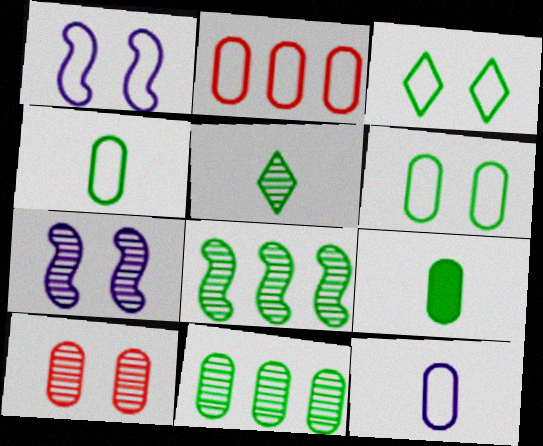[[2, 6, 12], 
[3, 8, 9], 
[6, 9, 11]]